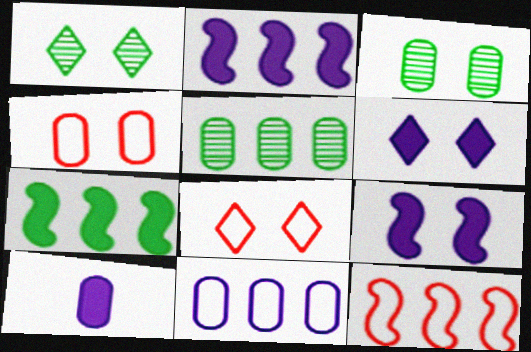[[1, 4, 9], 
[1, 6, 8], 
[1, 10, 12], 
[2, 6, 10], 
[3, 8, 9], 
[4, 5, 10]]